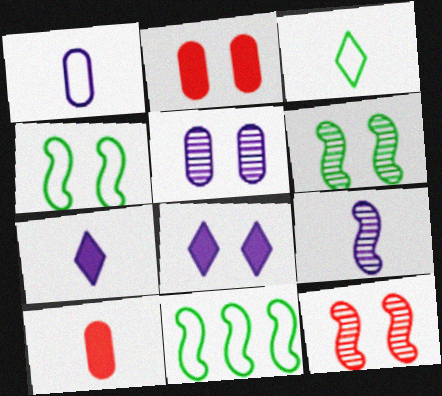[[1, 7, 9], 
[3, 9, 10]]